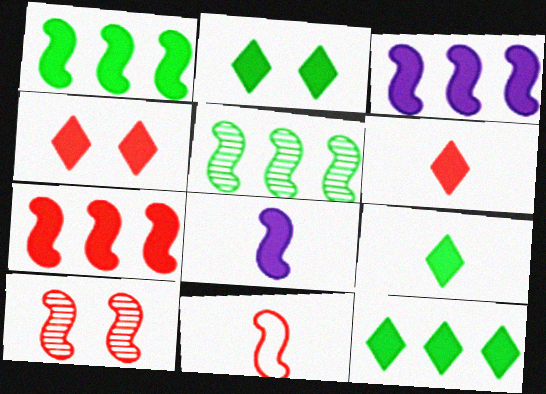[[1, 3, 7], 
[2, 9, 12], 
[7, 10, 11]]